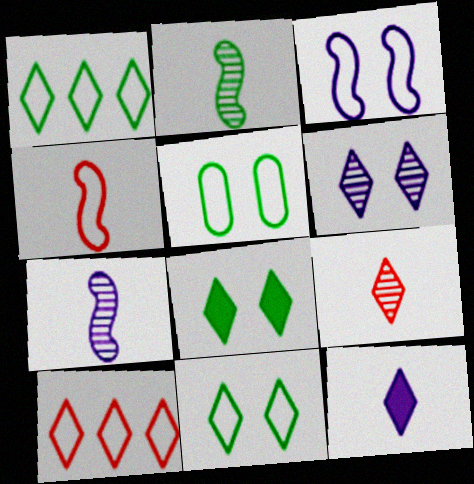[]